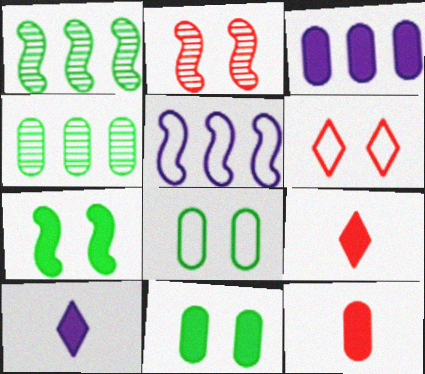[[3, 7, 9], 
[3, 11, 12]]